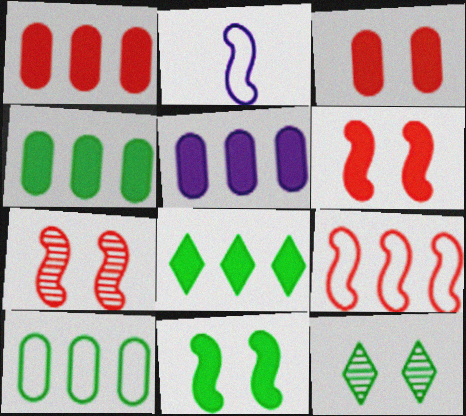[[1, 2, 12], 
[1, 4, 5]]